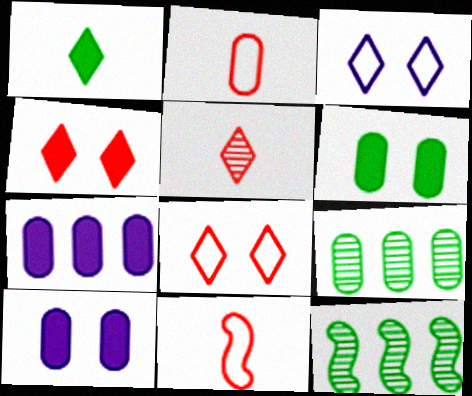[[2, 9, 10]]